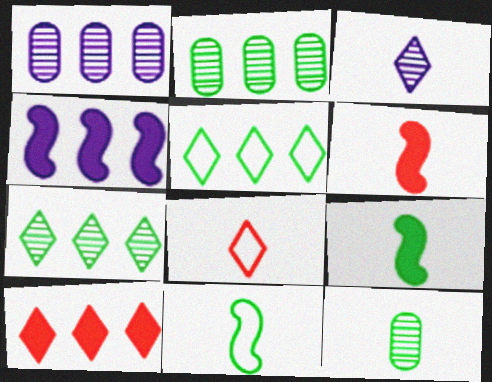[]